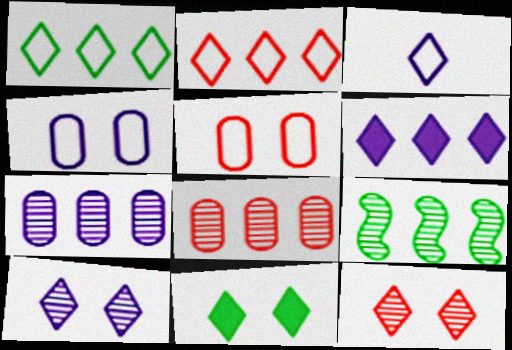[[3, 6, 10]]